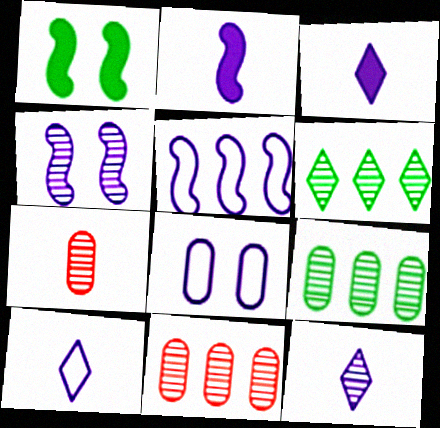[[1, 10, 11], 
[2, 4, 5], 
[3, 10, 12], 
[4, 6, 7], 
[5, 8, 10]]